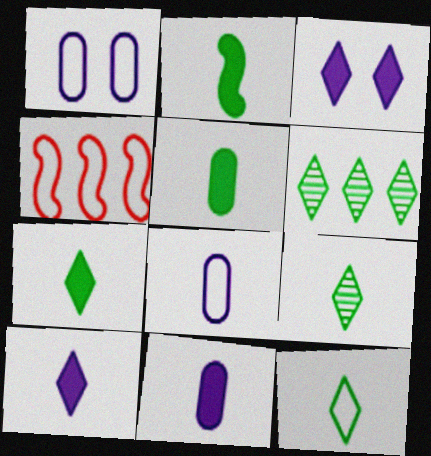[[1, 4, 12], 
[2, 5, 7], 
[7, 9, 12]]